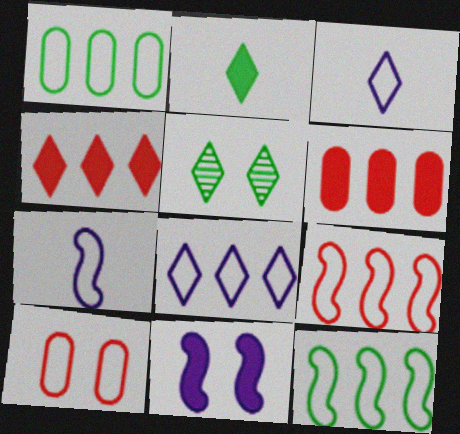[[1, 8, 9], 
[2, 6, 11], 
[3, 4, 5], 
[3, 10, 12], 
[5, 6, 7], 
[5, 10, 11]]